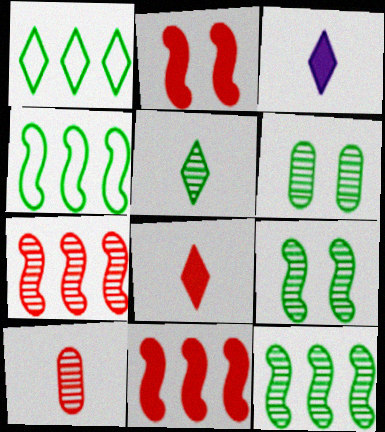[[5, 6, 12]]